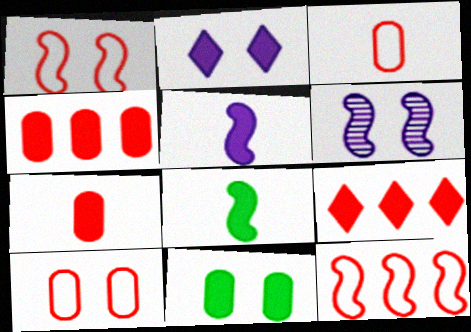[[2, 4, 8], 
[5, 9, 11], 
[6, 8, 12]]